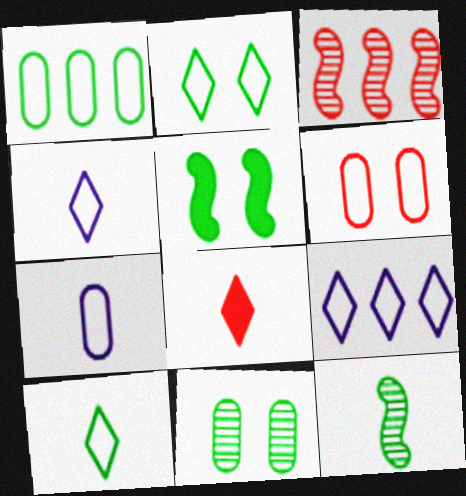[[1, 6, 7], 
[2, 5, 11], 
[3, 6, 8], 
[7, 8, 12]]